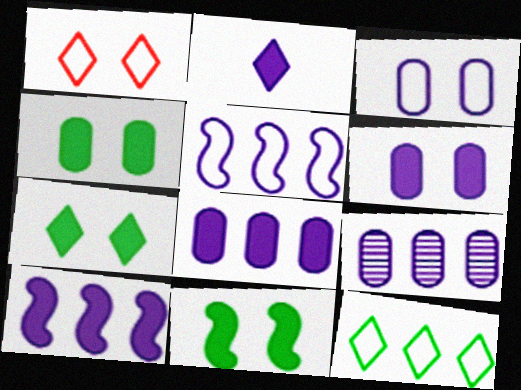[[2, 6, 10], 
[4, 7, 11]]